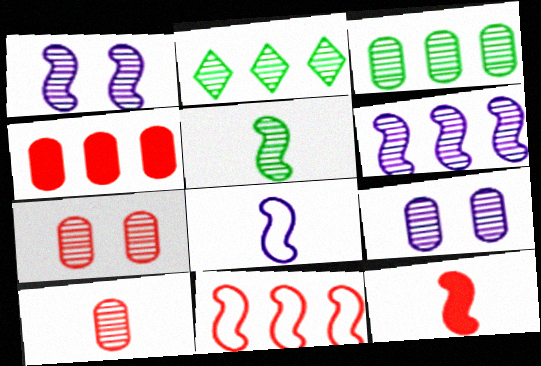[[1, 2, 10], 
[3, 9, 10], 
[5, 8, 12]]